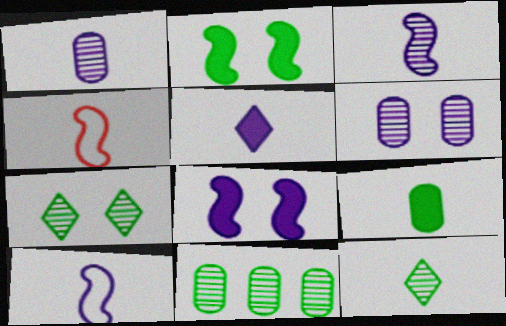[[1, 5, 10]]